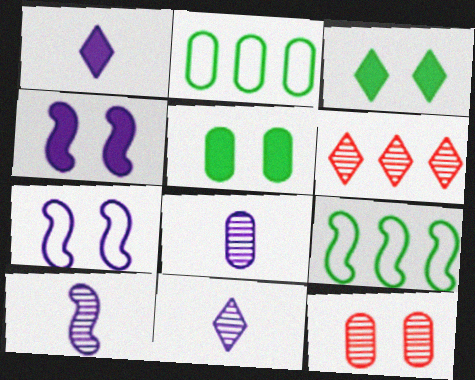[[1, 9, 12], 
[3, 7, 12], 
[8, 10, 11]]